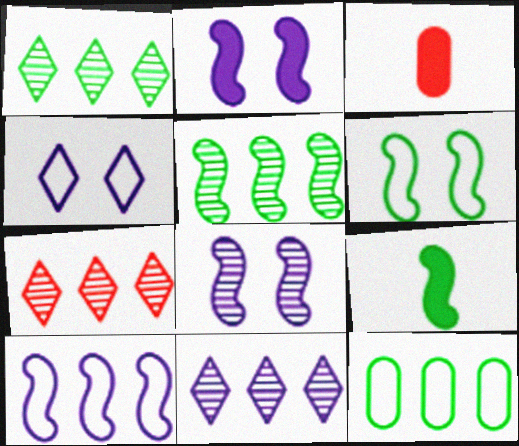[[1, 7, 11], 
[3, 4, 5], 
[3, 6, 11], 
[5, 6, 9]]